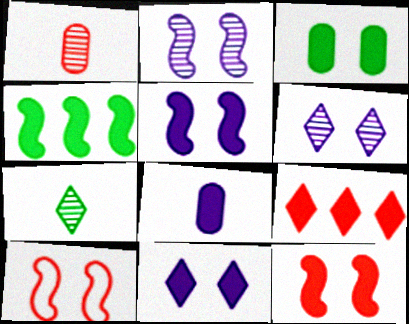[[1, 9, 10], 
[3, 6, 10], 
[3, 11, 12]]